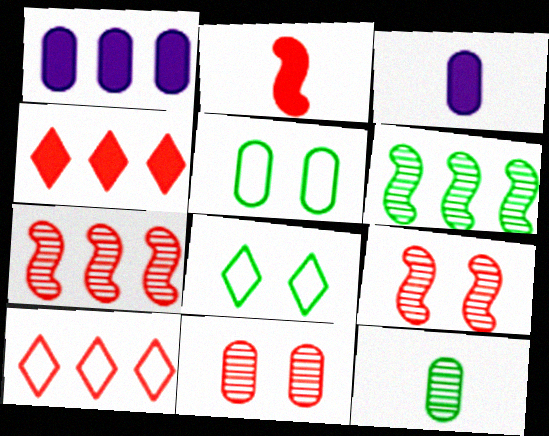[[1, 6, 10], 
[2, 10, 11], 
[3, 7, 8]]